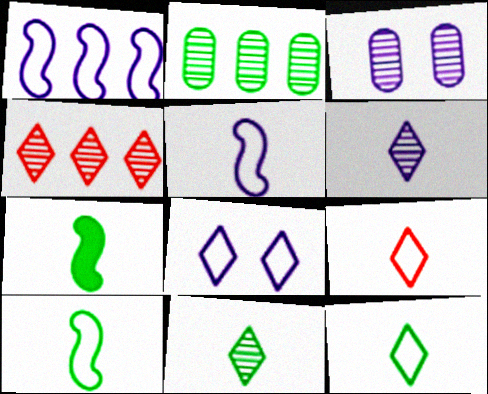[]